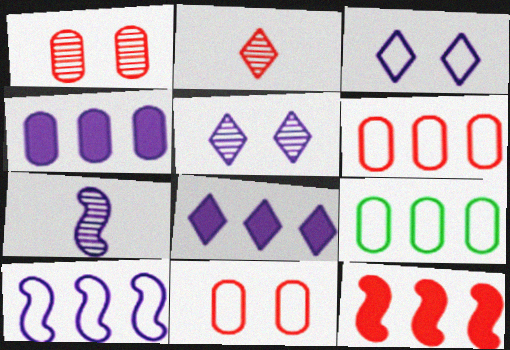[[2, 11, 12], 
[3, 4, 7]]